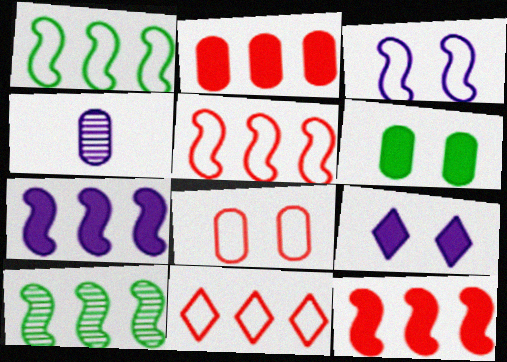[[5, 7, 10]]